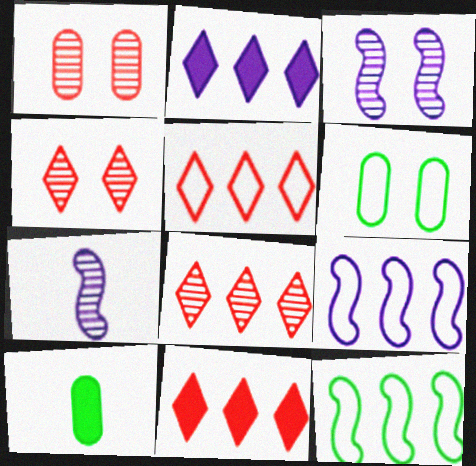[[3, 5, 10], 
[4, 9, 10], 
[5, 8, 11], 
[6, 7, 11]]